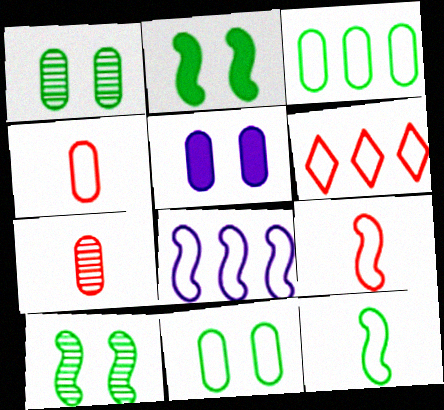[[3, 5, 7], 
[3, 6, 8]]